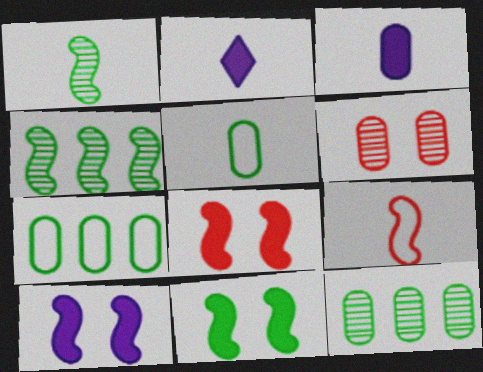[[3, 6, 7], 
[4, 9, 10], 
[8, 10, 11]]